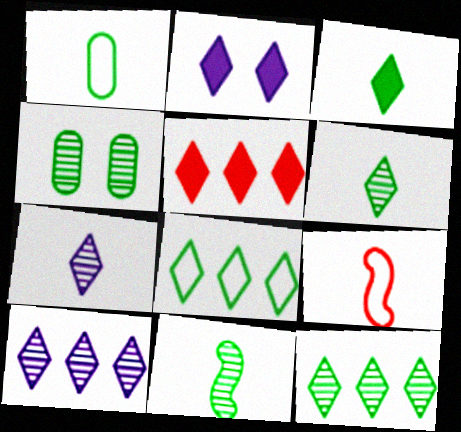[[1, 3, 11], 
[2, 3, 5], 
[4, 11, 12], 
[5, 8, 10]]